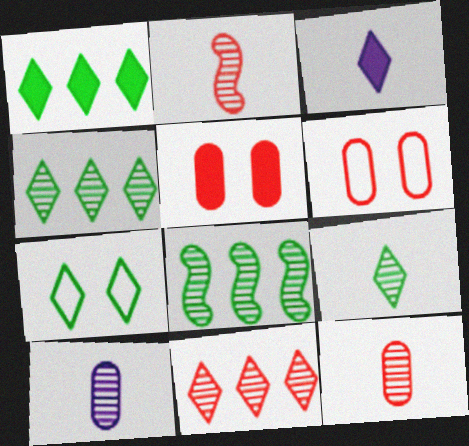[[1, 7, 9], 
[2, 9, 10], 
[3, 6, 8], 
[3, 7, 11]]